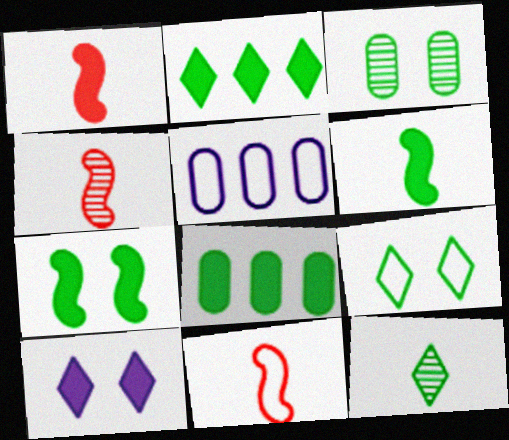[[1, 4, 11], 
[1, 8, 10], 
[2, 9, 12], 
[3, 7, 9], 
[5, 9, 11]]